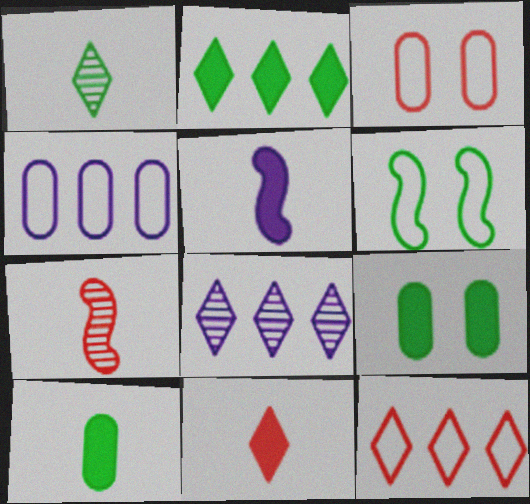[[2, 8, 12], 
[5, 10, 11]]